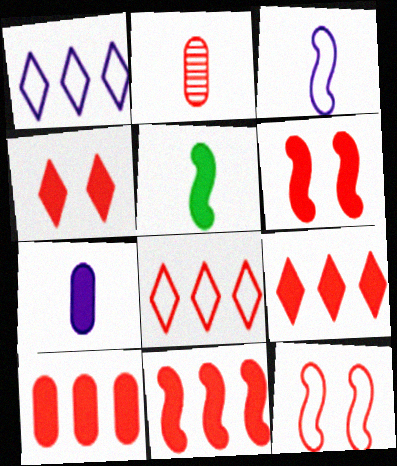[[2, 6, 8], 
[2, 9, 12], 
[9, 10, 11]]